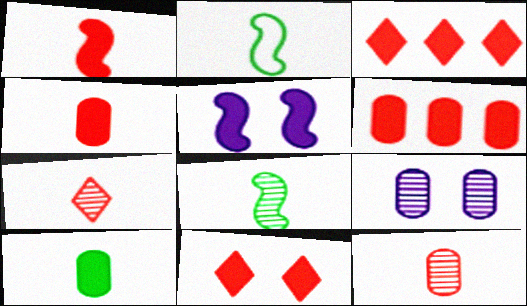[[1, 6, 11], 
[2, 3, 9], 
[3, 5, 10]]